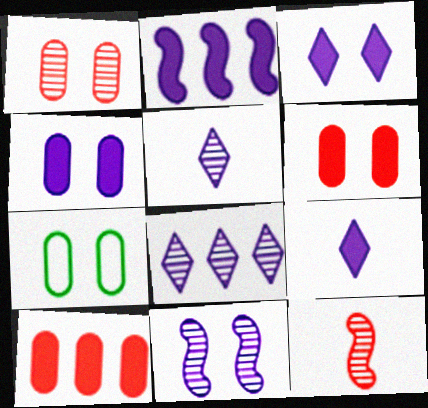[[1, 4, 7], 
[2, 4, 9]]